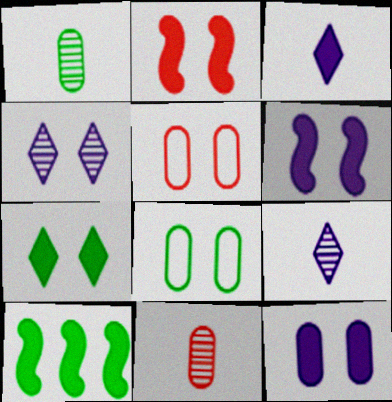[[2, 4, 8], 
[2, 7, 12], 
[5, 9, 10]]